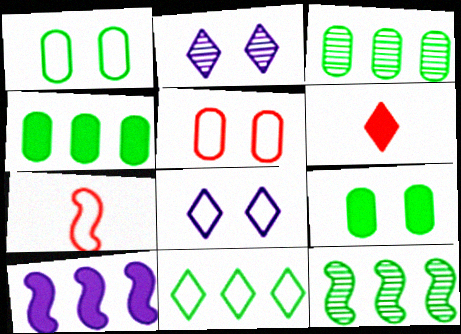[[2, 4, 7], 
[2, 6, 11], 
[4, 11, 12], 
[6, 9, 10]]